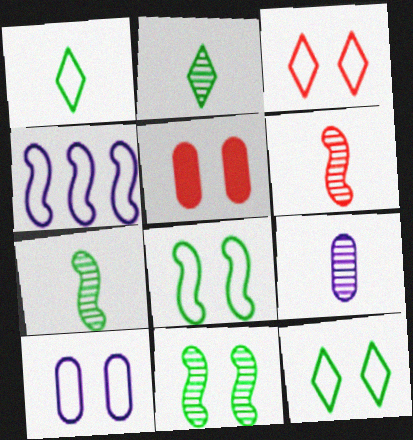[[2, 4, 5], 
[2, 6, 9], 
[3, 8, 10]]